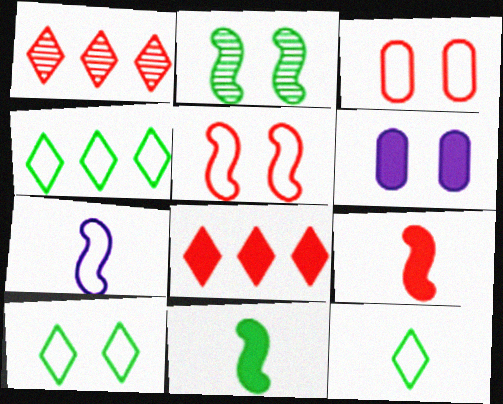[[1, 3, 9], 
[3, 4, 7], 
[4, 10, 12], 
[6, 8, 11]]